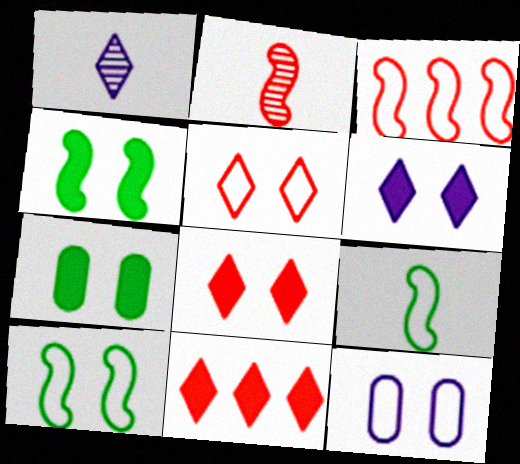[[1, 3, 7], 
[5, 10, 12]]